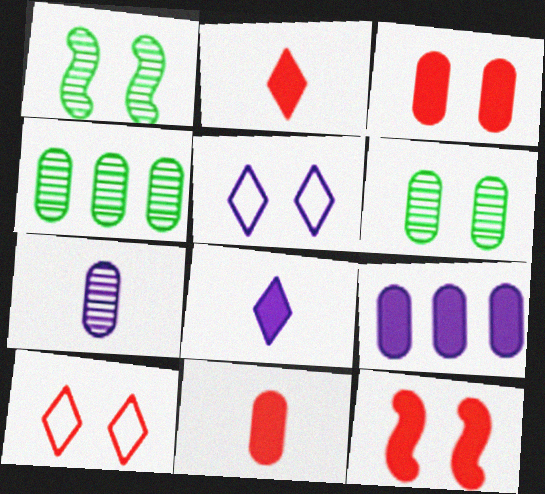[[1, 3, 5], 
[5, 6, 12]]